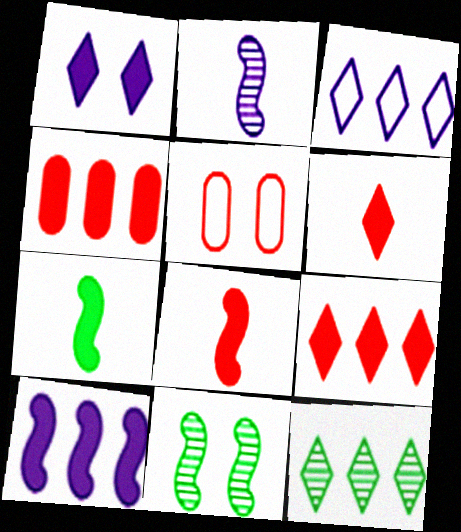[[1, 4, 7], 
[1, 5, 11], 
[3, 9, 12]]